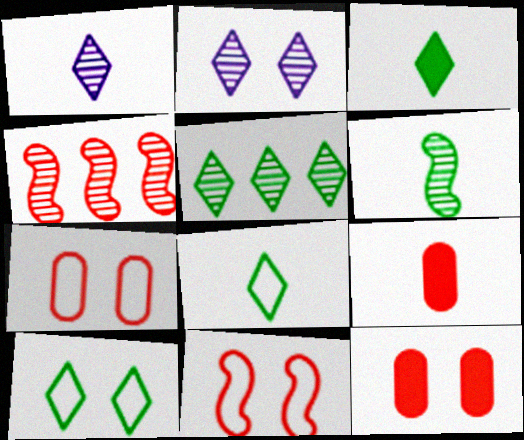[[3, 5, 10]]